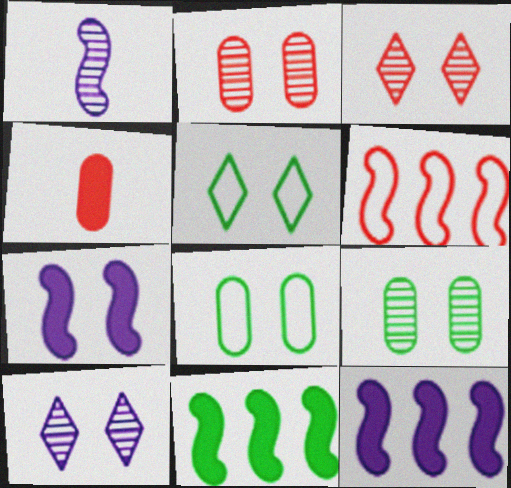[[2, 5, 7], 
[3, 4, 6], 
[3, 7, 8]]